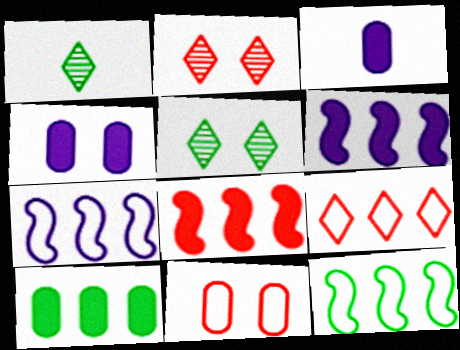[[1, 6, 11], 
[2, 3, 12]]